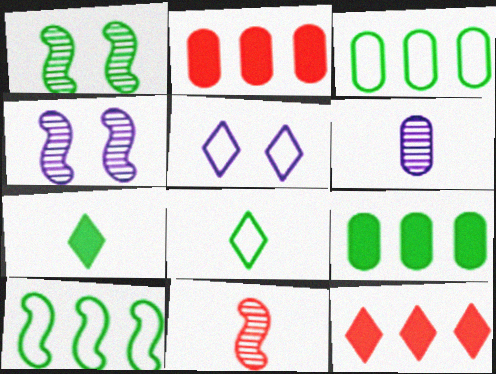[[1, 3, 7], 
[1, 8, 9], 
[2, 4, 8], 
[5, 9, 11]]